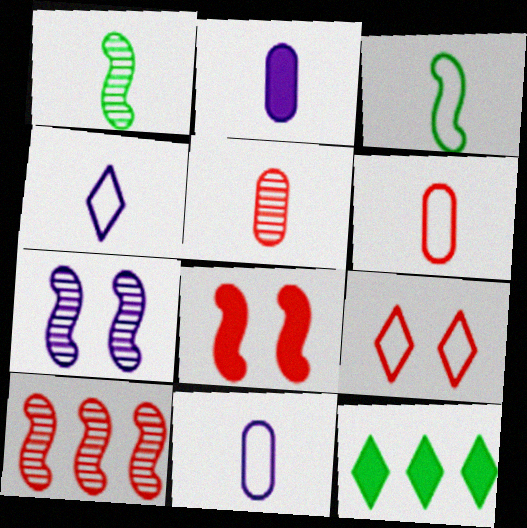[[1, 7, 10], 
[2, 8, 12], 
[3, 4, 6], 
[6, 7, 12]]